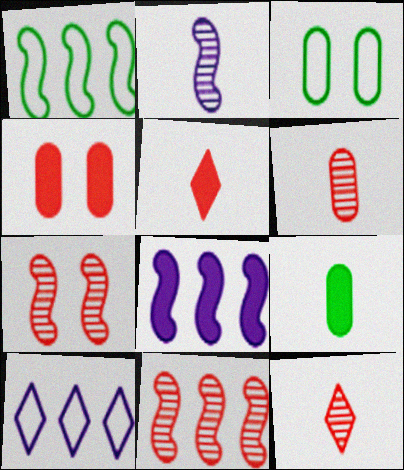[[1, 8, 11], 
[3, 8, 12], 
[7, 9, 10]]